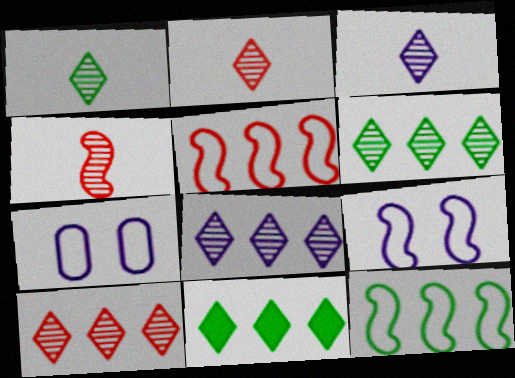[[1, 2, 3], 
[4, 7, 11], 
[6, 8, 10]]